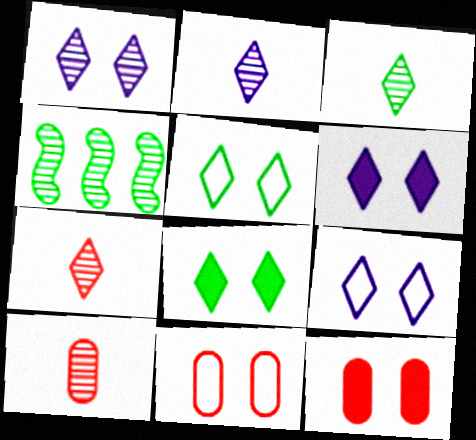[[1, 4, 10], 
[1, 6, 9], 
[2, 3, 7]]